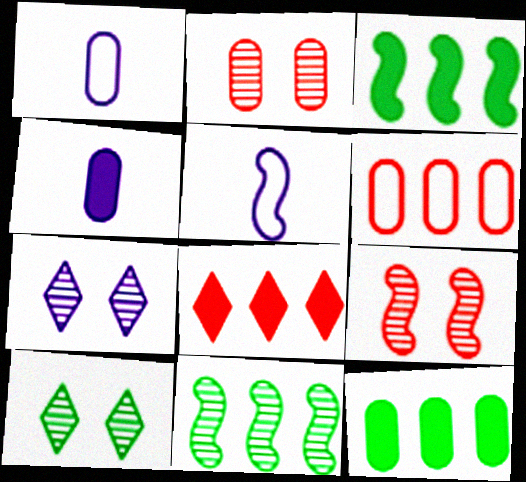[[1, 2, 12], 
[3, 5, 9]]